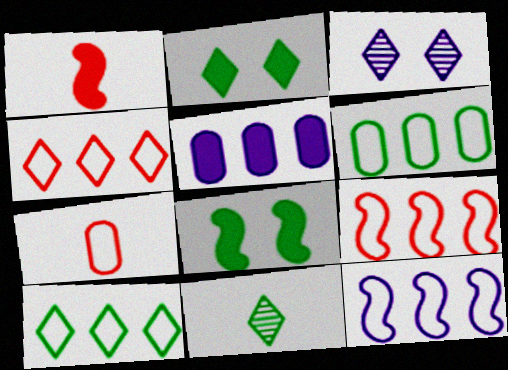[[1, 2, 5], 
[1, 3, 6], 
[2, 10, 11], 
[4, 6, 12], 
[6, 8, 11]]